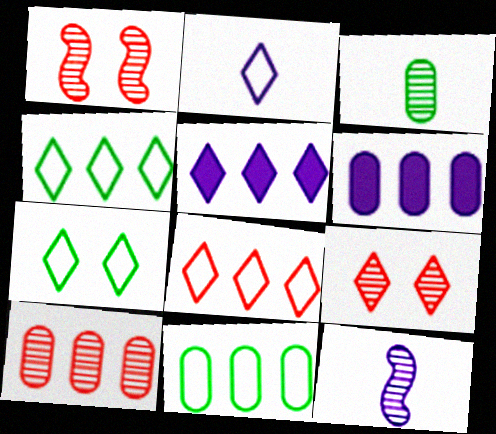[[2, 7, 8], 
[6, 10, 11]]